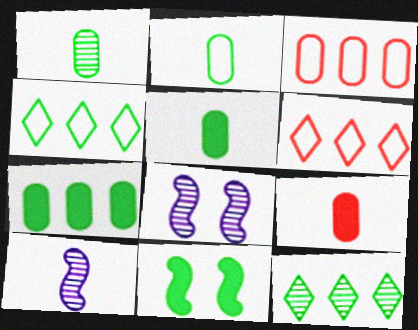[[1, 2, 5], 
[1, 4, 11], 
[2, 11, 12], 
[4, 8, 9], 
[5, 6, 8]]